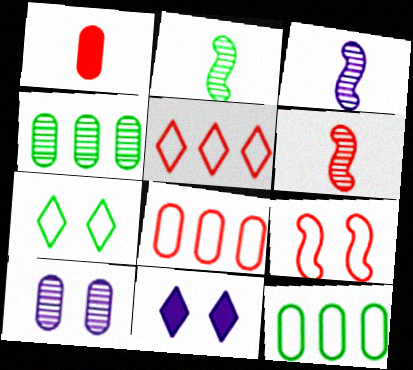[[1, 10, 12], 
[2, 3, 6], 
[2, 8, 11], 
[6, 11, 12]]